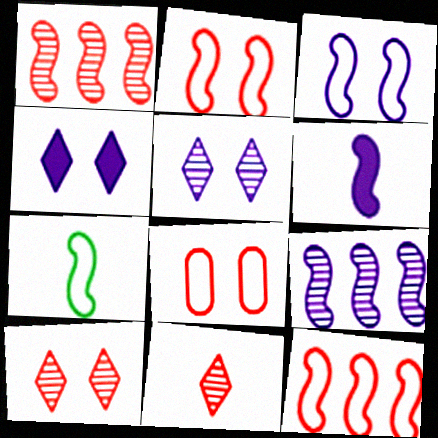[[3, 6, 9], 
[3, 7, 12]]